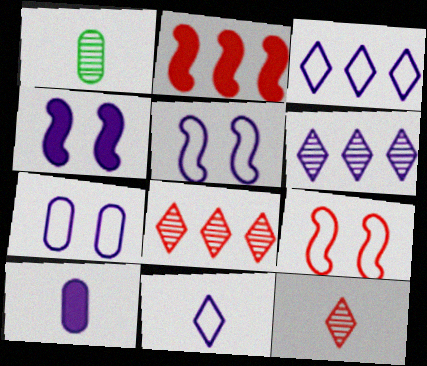[[5, 6, 10]]